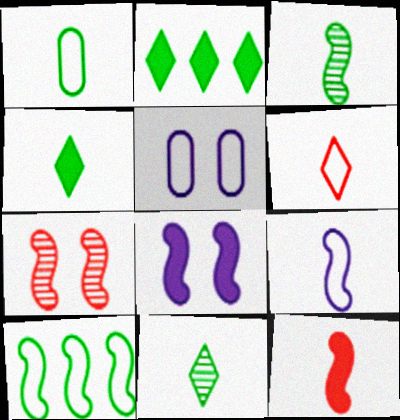[[1, 3, 4], 
[1, 6, 9], 
[3, 9, 12], 
[5, 6, 10]]